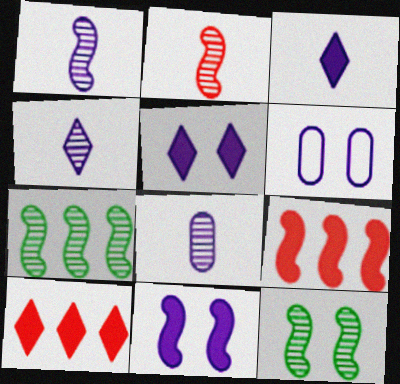[[1, 4, 8]]